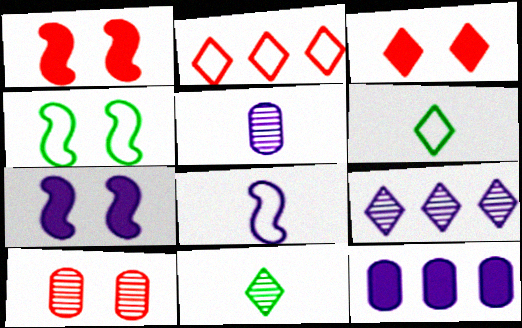[[3, 6, 9]]